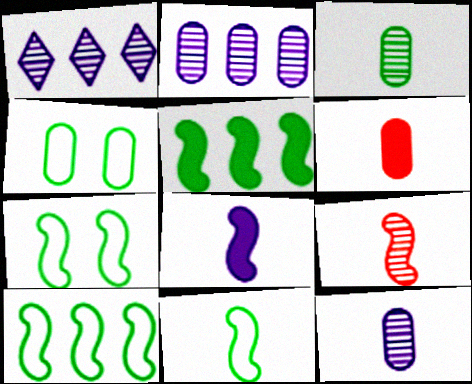[[1, 6, 7], 
[2, 4, 6], 
[7, 10, 11], 
[8, 9, 11]]